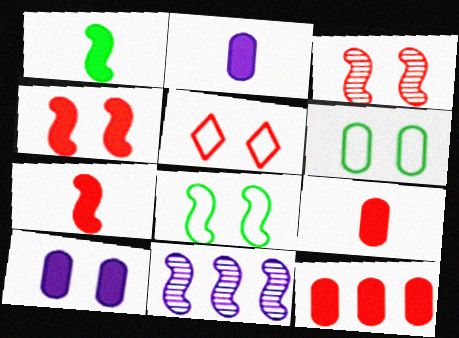[[7, 8, 11]]